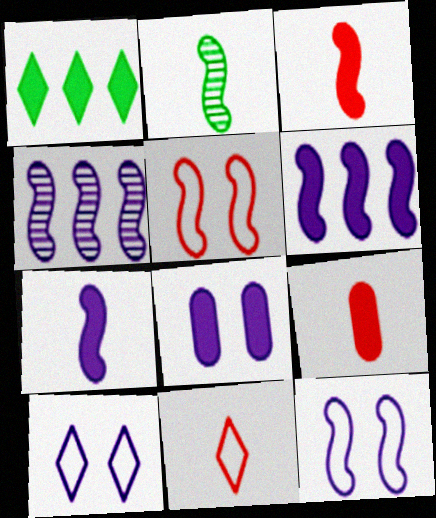[[1, 3, 8], 
[2, 5, 6], 
[4, 7, 12]]